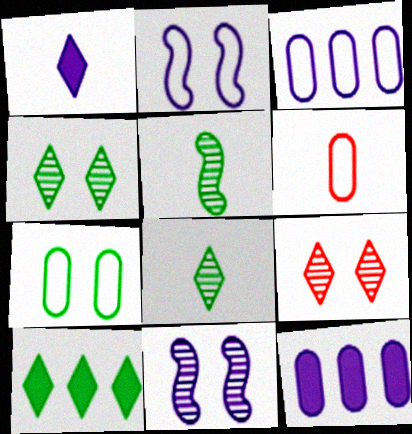[[1, 3, 11], 
[1, 5, 6], 
[3, 6, 7], 
[5, 7, 10], 
[6, 10, 11]]